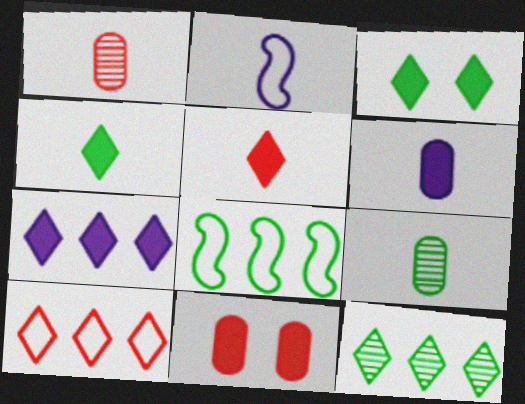[[1, 2, 4], 
[2, 5, 9], 
[2, 11, 12], 
[3, 5, 7], 
[3, 8, 9], 
[7, 10, 12]]